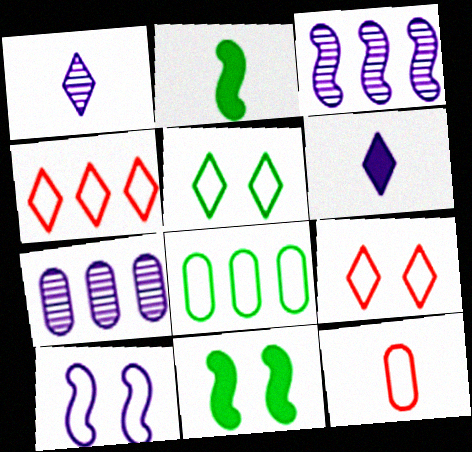[[1, 2, 12], 
[2, 7, 9], 
[6, 7, 10]]